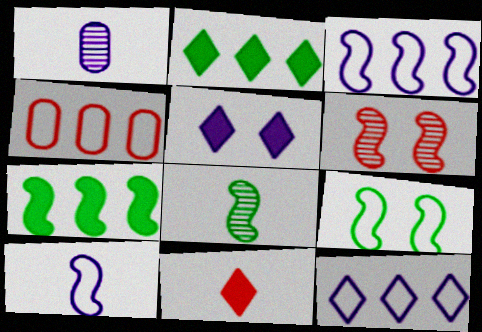[[1, 3, 5], 
[2, 5, 11], 
[4, 5, 8], 
[4, 6, 11], 
[6, 7, 10], 
[7, 8, 9]]